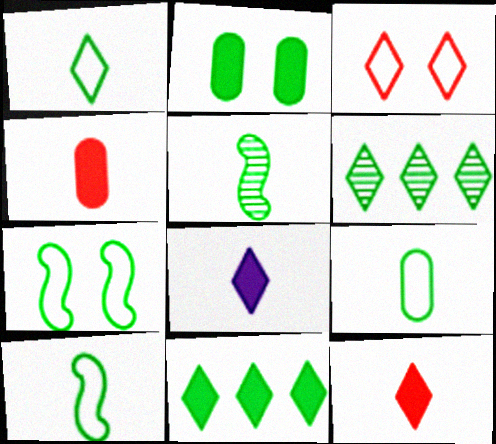[[1, 9, 10], 
[2, 6, 10], 
[3, 6, 8]]